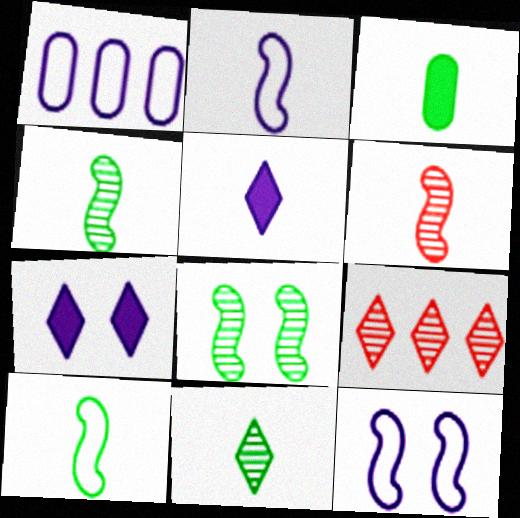[[3, 9, 12], 
[3, 10, 11]]